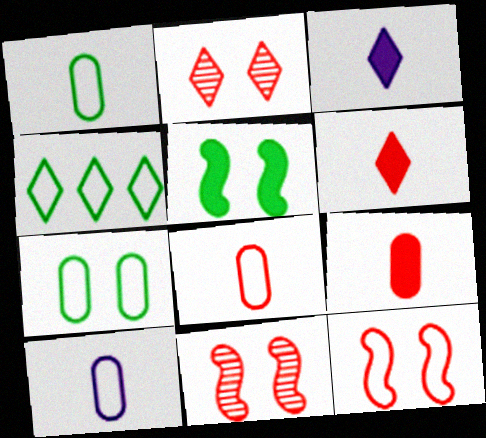[[1, 8, 10], 
[2, 3, 4], 
[4, 10, 12]]